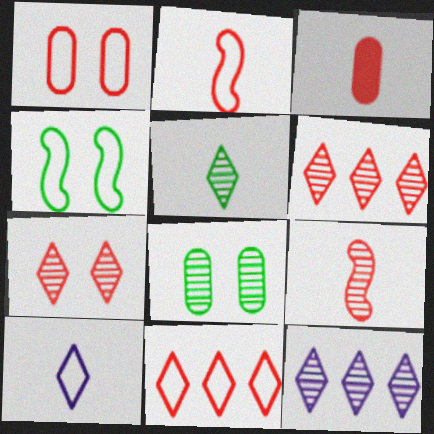[[1, 2, 11], 
[3, 4, 12], 
[5, 7, 12], 
[8, 9, 12]]